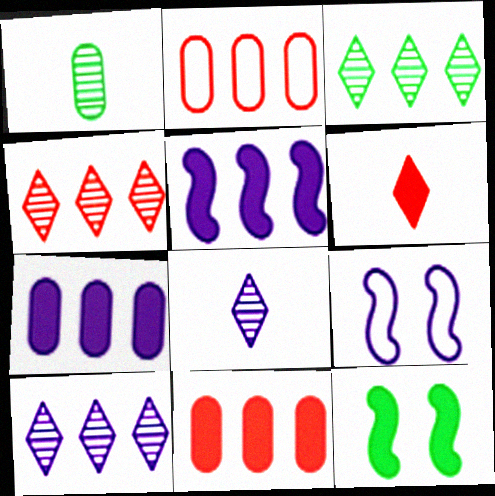[[2, 3, 5], 
[2, 8, 12], 
[3, 4, 10], 
[6, 7, 12], 
[7, 8, 9]]